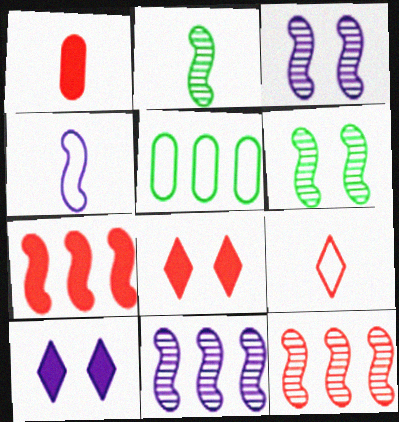[[1, 7, 8], 
[2, 3, 12], 
[4, 6, 7]]